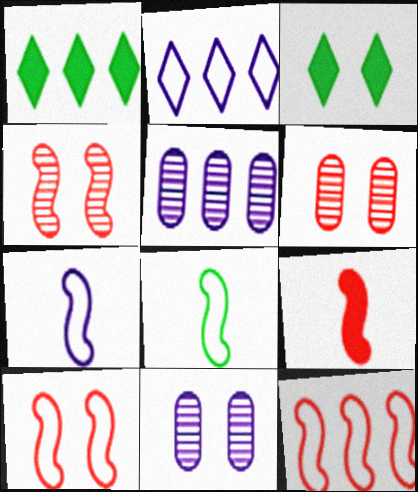[[1, 5, 12], 
[1, 6, 7], 
[3, 10, 11], 
[4, 9, 12]]